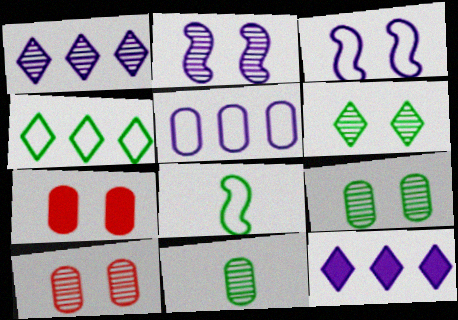[[1, 7, 8], 
[2, 6, 10], 
[3, 6, 7], 
[5, 7, 11], 
[8, 10, 12]]